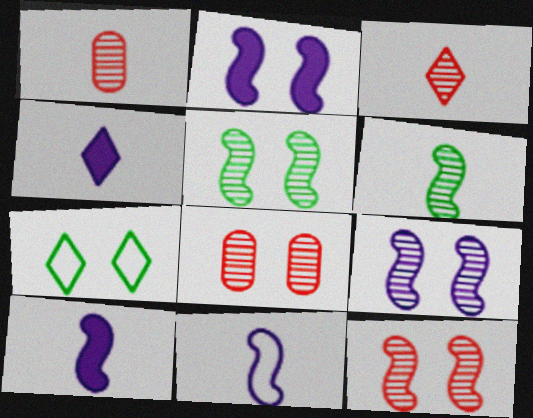[[2, 7, 8], 
[5, 9, 12]]